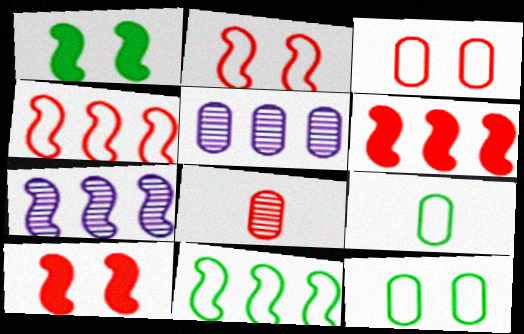[[6, 7, 11]]